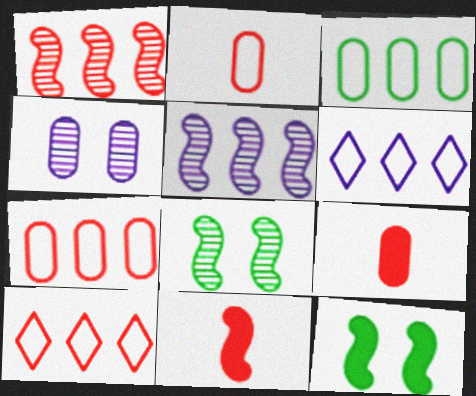[[3, 4, 9], 
[6, 8, 9]]